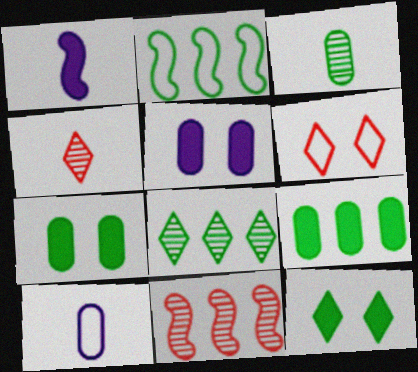[[2, 3, 12], 
[2, 4, 5], 
[2, 6, 10], 
[2, 8, 9], 
[10, 11, 12]]